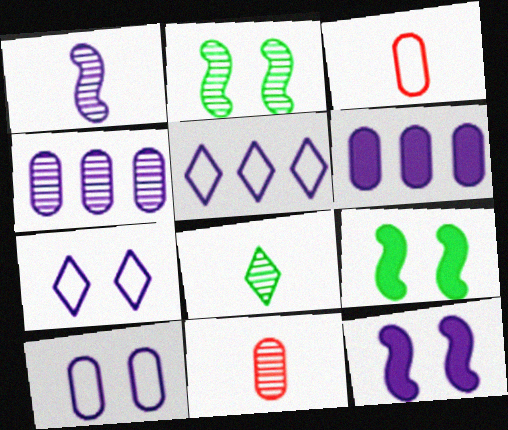[[1, 6, 7], 
[1, 8, 11], 
[5, 9, 11]]